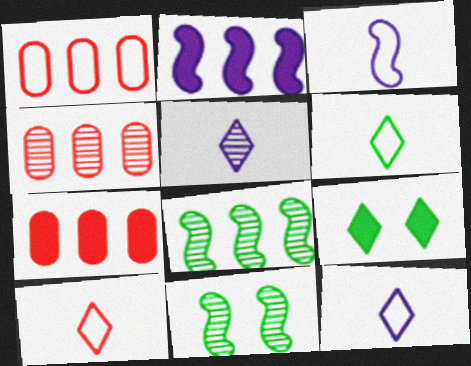[[1, 4, 7], 
[3, 4, 9], 
[4, 5, 11], 
[6, 10, 12], 
[7, 11, 12]]